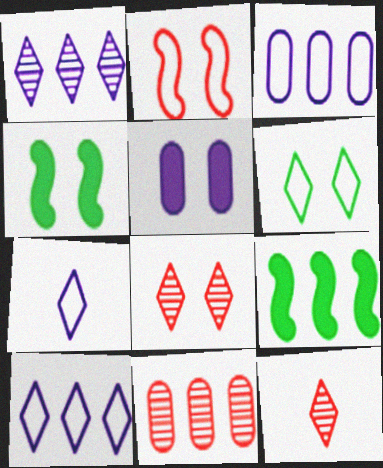[[3, 4, 12], 
[4, 7, 11], 
[9, 10, 11]]